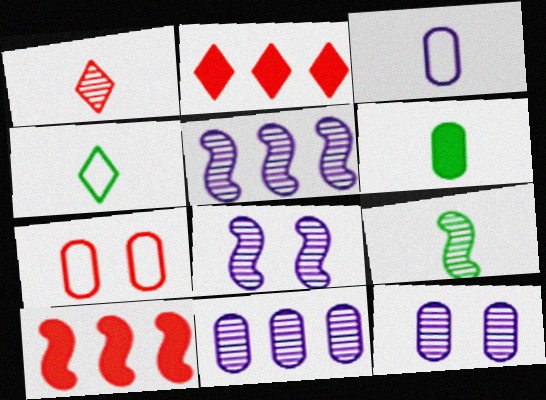[[1, 7, 10], 
[4, 6, 9], 
[4, 10, 12], 
[6, 7, 11]]